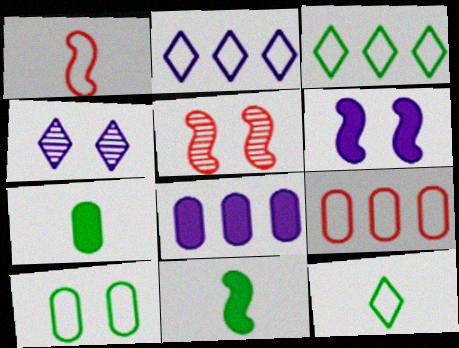[[1, 2, 10], 
[2, 5, 7], 
[4, 9, 11], 
[5, 8, 12]]